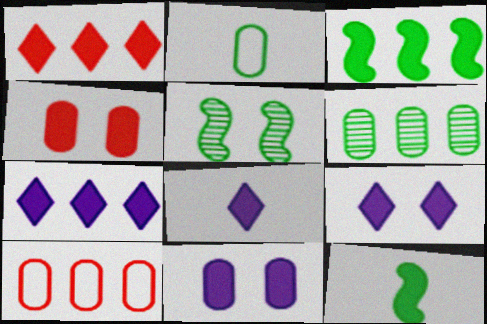[[1, 11, 12], 
[3, 4, 8], 
[4, 7, 12], 
[5, 8, 10], 
[7, 8, 9]]